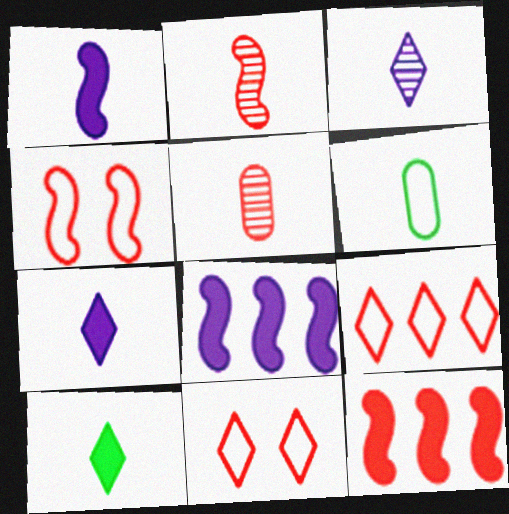[[2, 4, 12], 
[2, 6, 7], 
[5, 11, 12]]